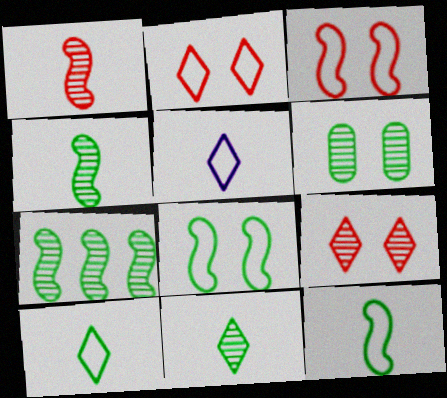[[6, 7, 11]]